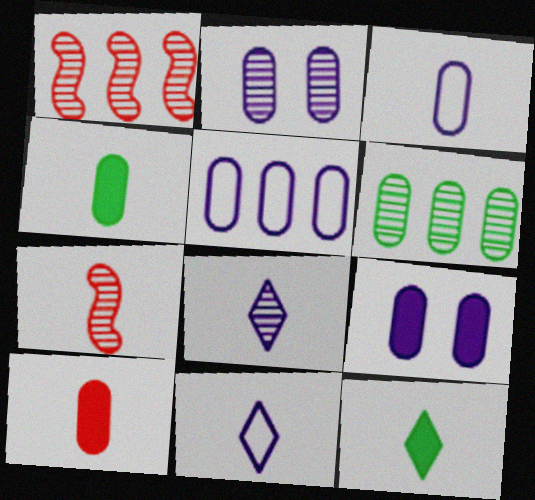[[3, 7, 12], 
[4, 7, 11]]